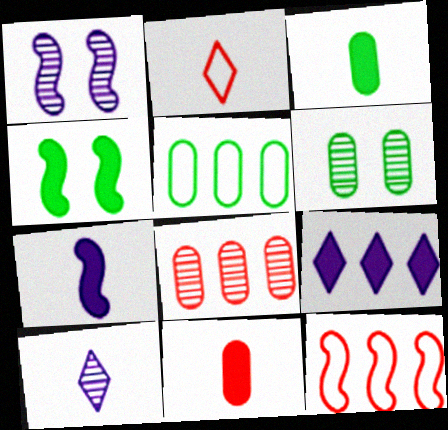[[3, 5, 6], 
[4, 9, 11]]